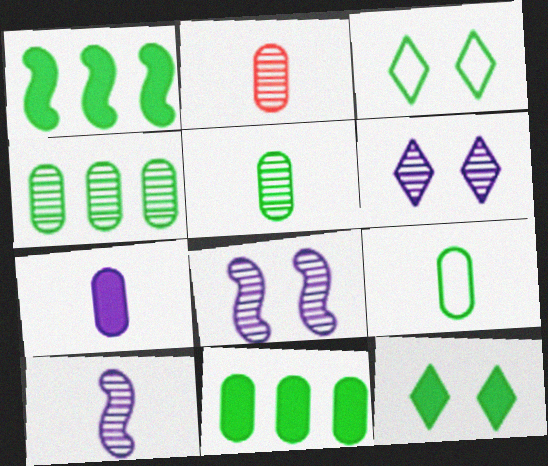[[1, 3, 5], 
[2, 7, 9]]